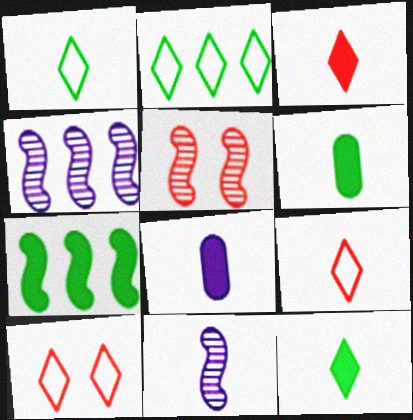[[2, 5, 8], 
[4, 6, 10], 
[6, 9, 11]]